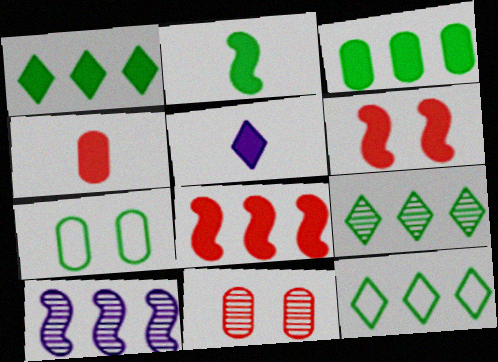[[1, 9, 12], 
[2, 4, 5], 
[2, 7, 9], 
[3, 5, 6]]